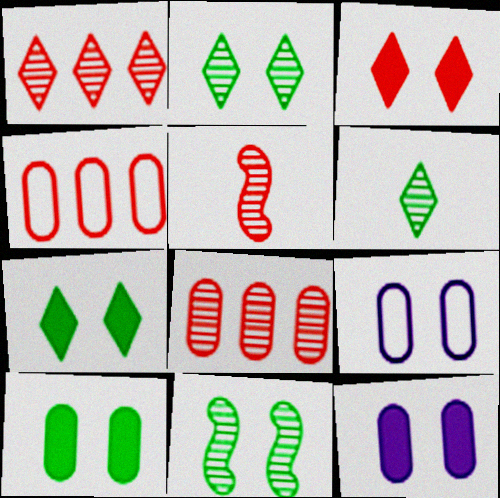[[3, 4, 5], 
[3, 9, 11]]